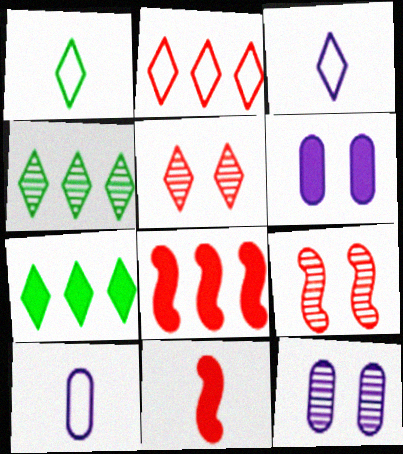[[1, 8, 12], 
[3, 5, 7], 
[6, 7, 11], 
[7, 9, 10]]